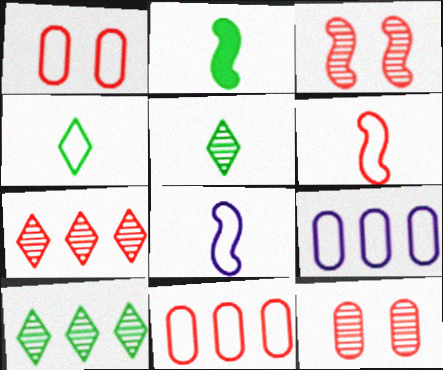[]